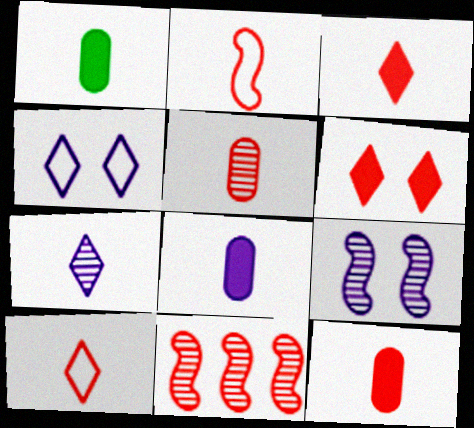[[1, 2, 7], 
[1, 4, 11], 
[1, 8, 12], 
[2, 3, 5]]